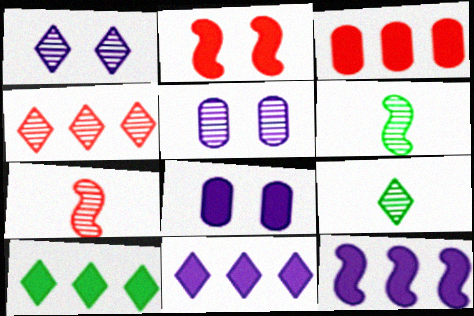[[1, 4, 9], 
[3, 10, 12], 
[4, 5, 6]]